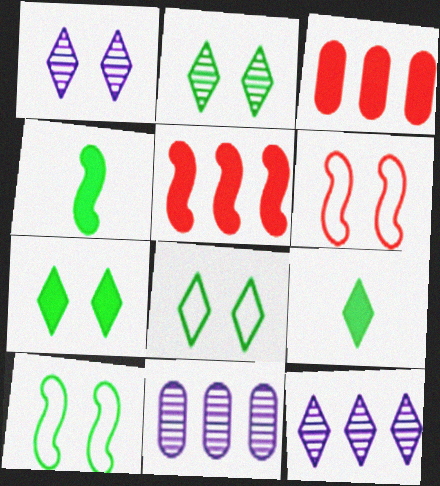[[2, 7, 8], 
[6, 9, 11]]